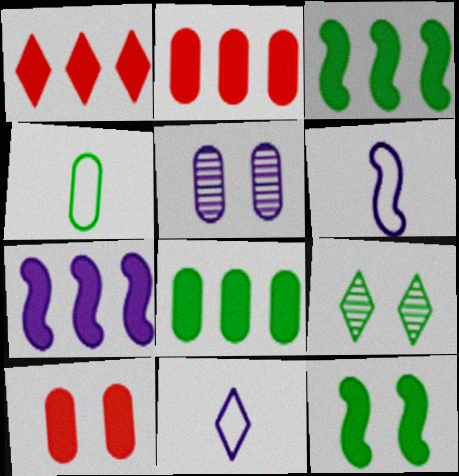[[1, 7, 8], 
[1, 9, 11], 
[2, 4, 5], 
[2, 6, 9], 
[3, 4, 9], 
[5, 7, 11]]